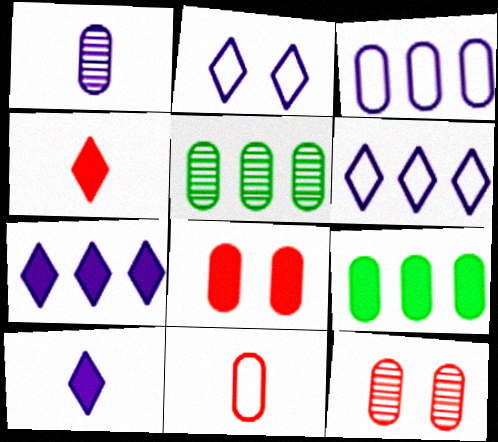[[1, 5, 12]]